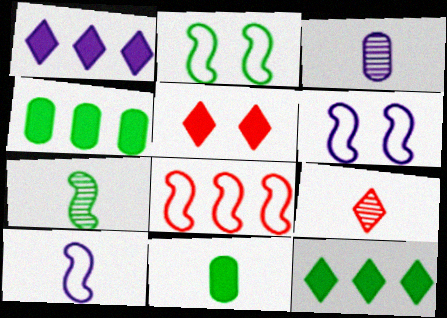[[1, 3, 6], 
[2, 8, 10], 
[3, 7, 9], 
[4, 6, 9], 
[9, 10, 11]]